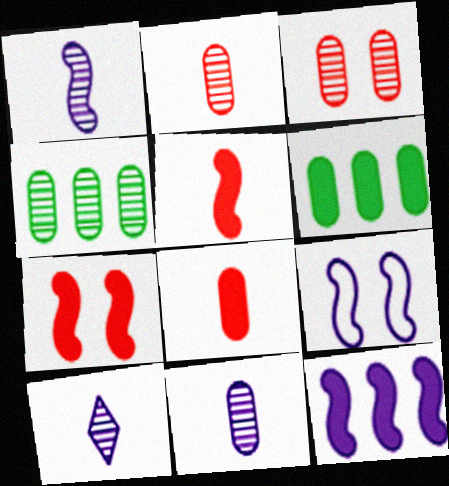[[1, 9, 12], 
[1, 10, 11], 
[3, 4, 11]]